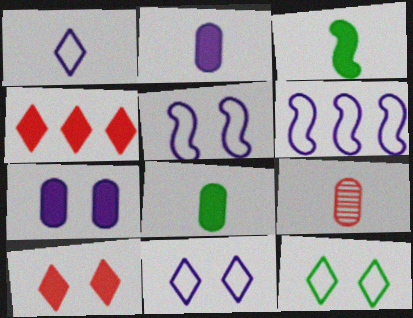[[1, 3, 9], 
[3, 4, 7]]